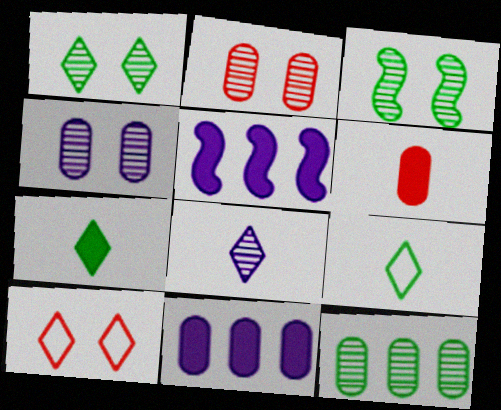[[2, 5, 9]]